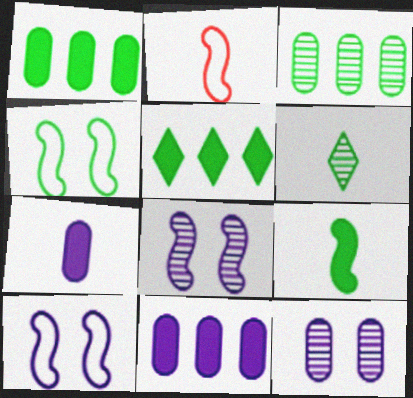[[1, 4, 6], 
[2, 5, 12], 
[2, 6, 7]]